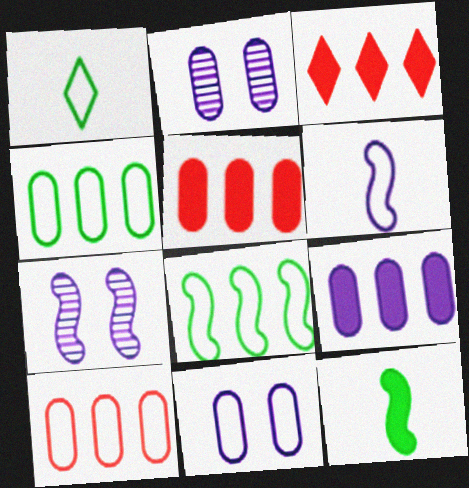[[1, 5, 7]]